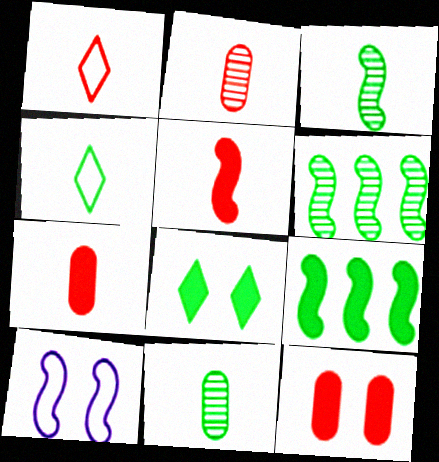[[1, 2, 5], 
[5, 6, 10]]